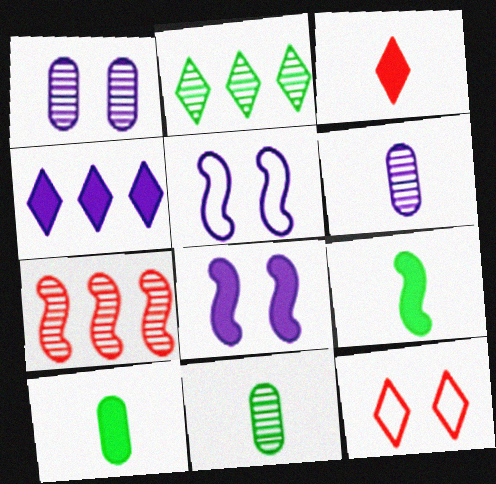[[4, 5, 6], 
[5, 7, 9]]